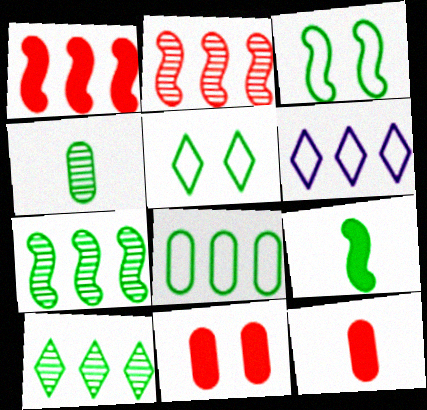[[3, 7, 9]]